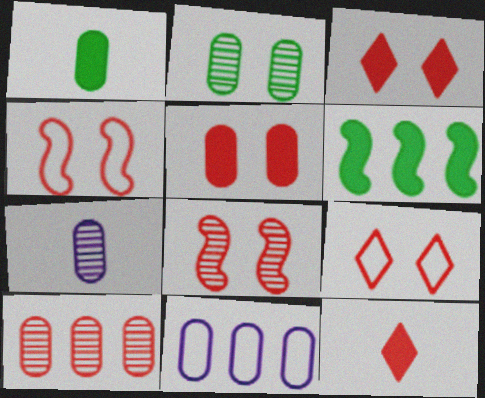[[2, 7, 10], 
[4, 10, 12], 
[5, 8, 9], 
[6, 7, 9]]